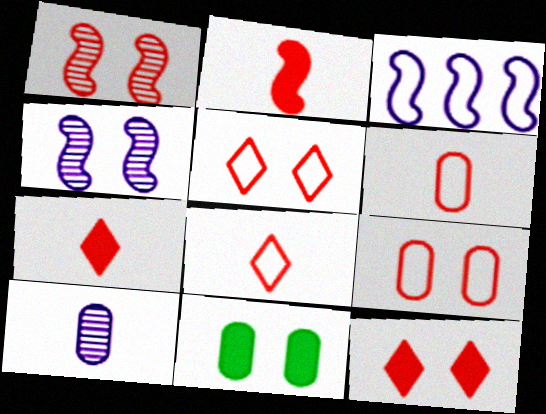[[1, 9, 12], 
[4, 5, 11]]